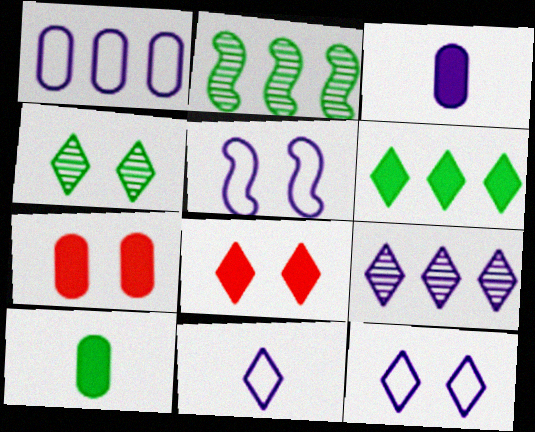[[1, 5, 11], 
[2, 7, 11], 
[3, 5, 9], 
[4, 5, 7], 
[4, 8, 12]]